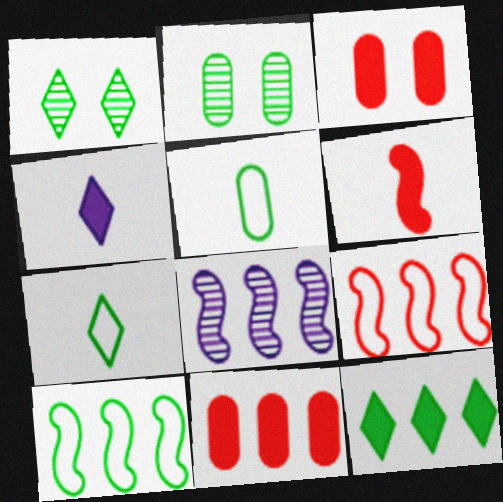[[1, 7, 12], 
[2, 4, 9], 
[3, 7, 8]]